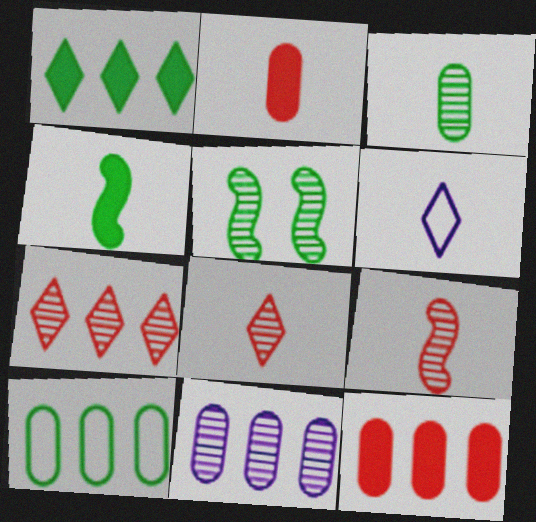[[5, 6, 12], 
[5, 8, 11], 
[10, 11, 12]]